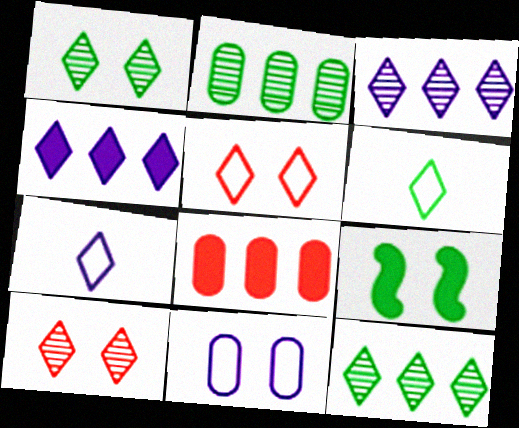[[2, 6, 9], 
[4, 6, 10], 
[9, 10, 11]]